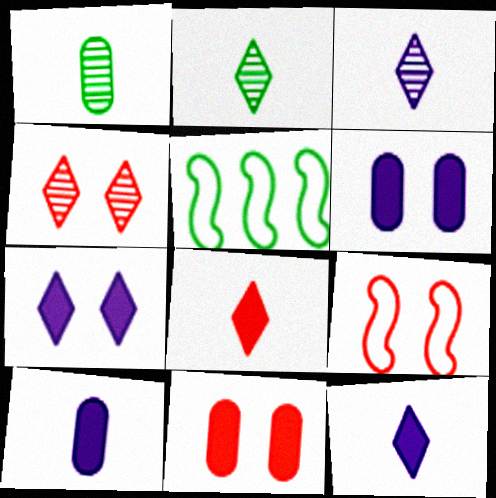[[3, 5, 11], 
[4, 5, 10], 
[4, 9, 11]]